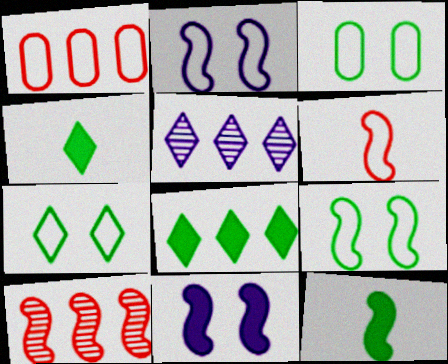[[2, 10, 12], 
[3, 7, 9]]